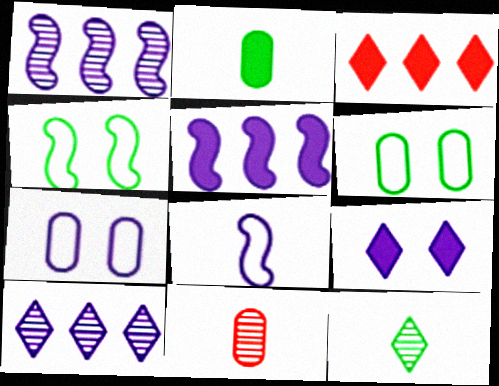[]